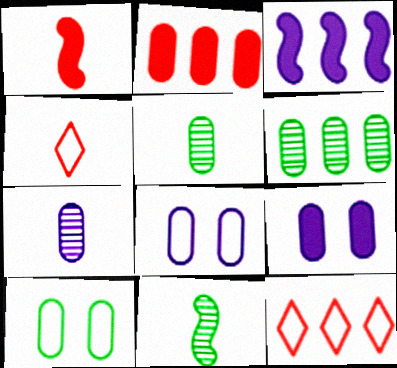[[2, 5, 8], 
[2, 7, 10], 
[3, 6, 12], 
[9, 11, 12]]